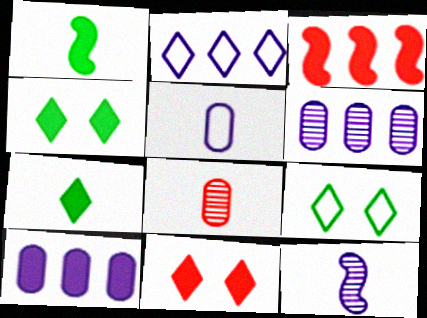[[1, 10, 11]]